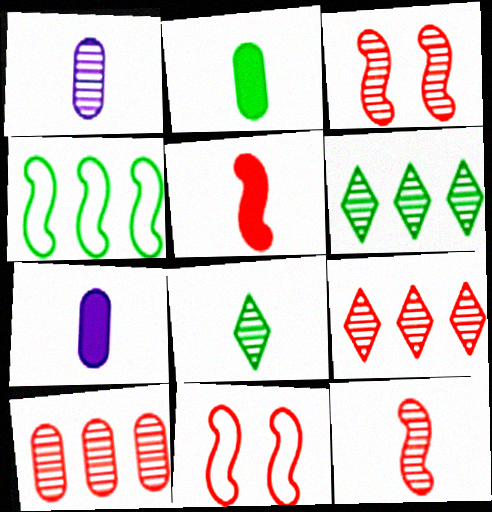[[1, 3, 6], 
[1, 8, 12], 
[6, 7, 11]]